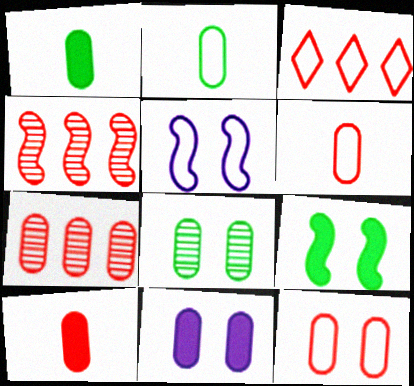[[2, 3, 5], 
[2, 7, 11], 
[7, 10, 12], 
[8, 11, 12]]